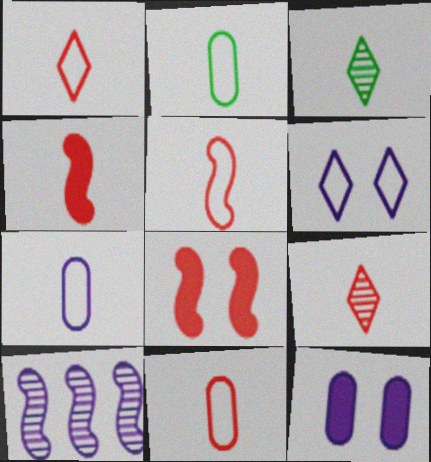[[1, 5, 11], 
[2, 7, 11], 
[3, 4, 7], 
[4, 9, 11]]